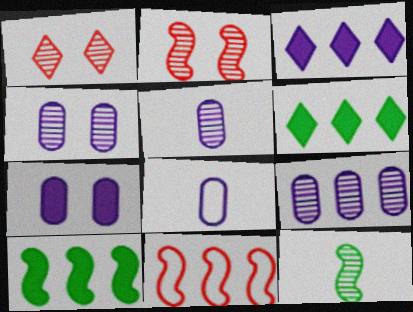[[1, 8, 10], 
[1, 9, 12], 
[2, 6, 8], 
[4, 5, 9], 
[6, 9, 11], 
[7, 8, 9]]